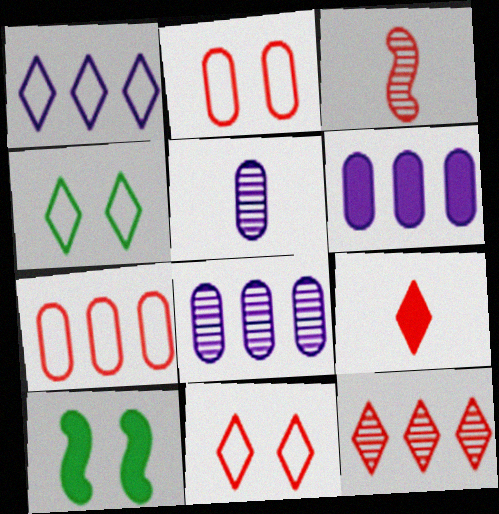[[3, 4, 6], 
[6, 9, 10], 
[9, 11, 12]]